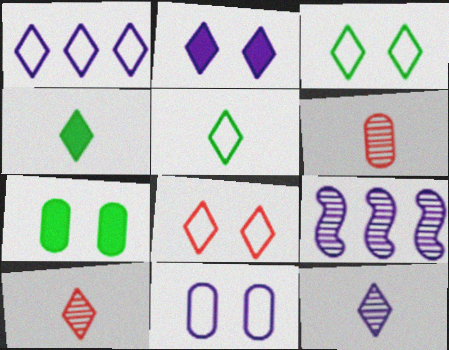[[1, 2, 12], 
[1, 5, 8]]